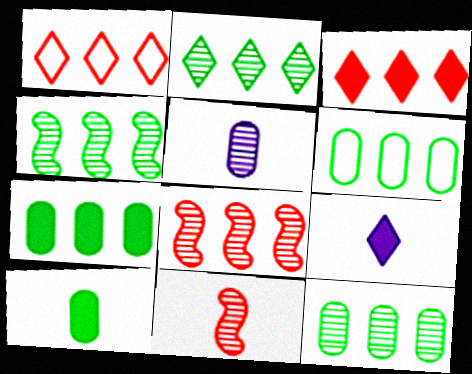[[2, 4, 12], 
[6, 7, 12]]